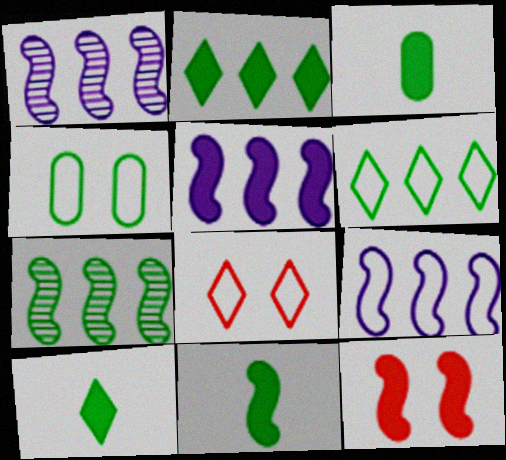[[1, 3, 8], 
[1, 5, 9], 
[3, 10, 11], 
[4, 7, 10], 
[5, 11, 12]]